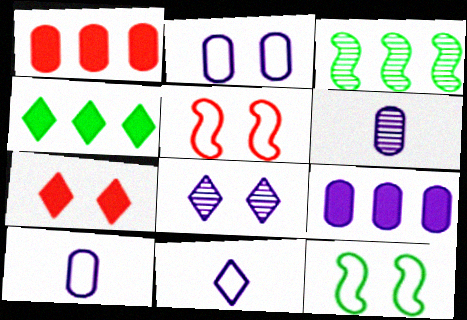[[2, 6, 9], 
[3, 7, 10], 
[4, 5, 6]]